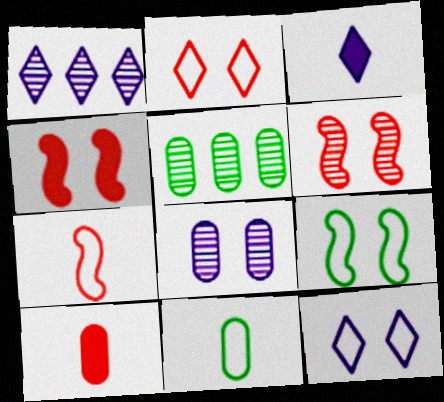[[1, 3, 12], 
[1, 4, 11], 
[1, 9, 10]]